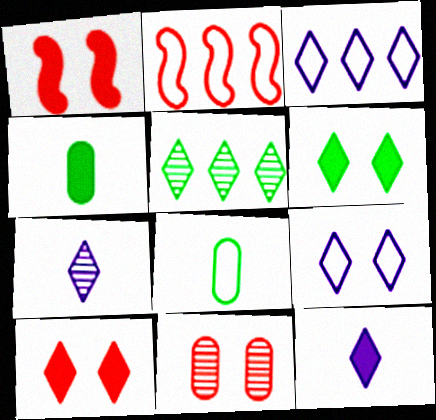[[2, 8, 9]]